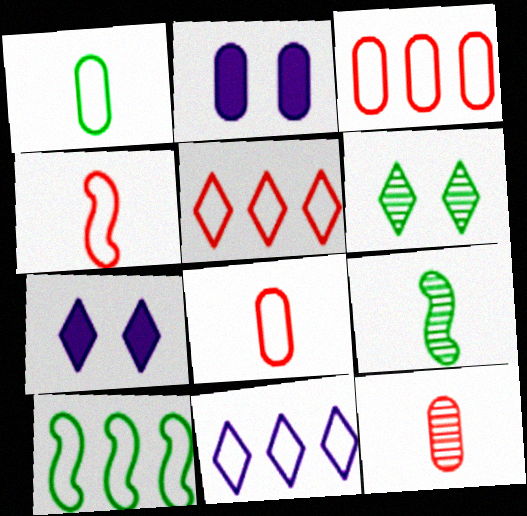[[2, 5, 9], 
[3, 7, 9], 
[3, 10, 11], 
[7, 10, 12]]